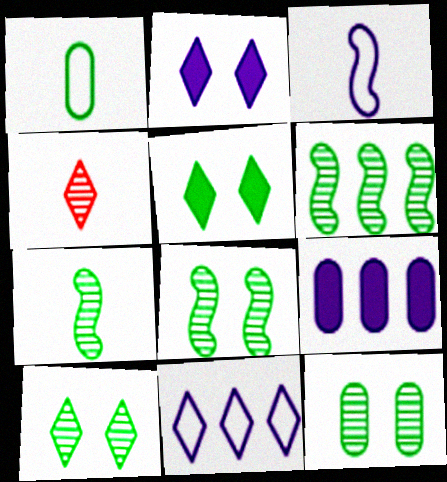[[1, 5, 6], 
[4, 5, 11], 
[6, 7, 8], 
[8, 10, 12]]